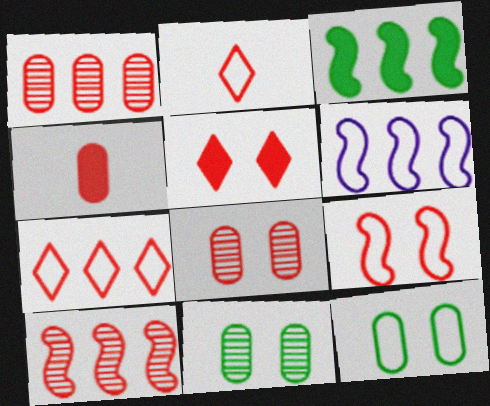[[2, 6, 12], 
[3, 6, 10], 
[5, 8, 9]]